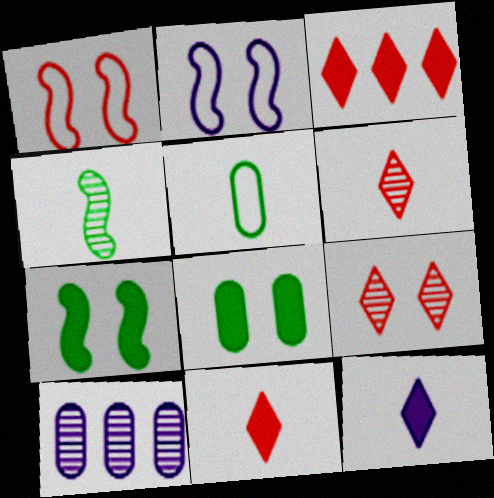[[2, 8, 9], 
[2, 10, 12], 
[4, 9, 10]]